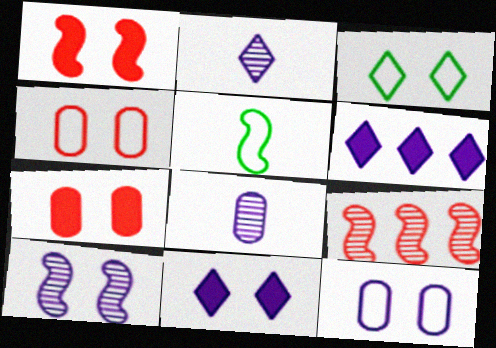[[3, 7, 10], 
[10, 11, 12]]